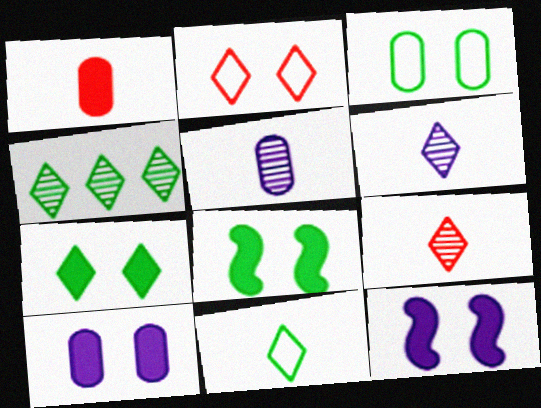[[4, 7, 11]]